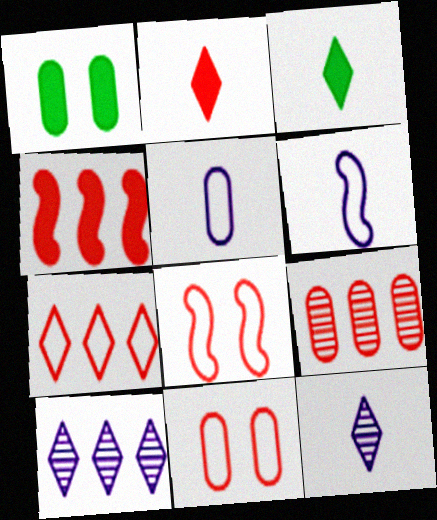[[1, 5, 9], 
[2, 8, 9], 
[4, 7, 9]]